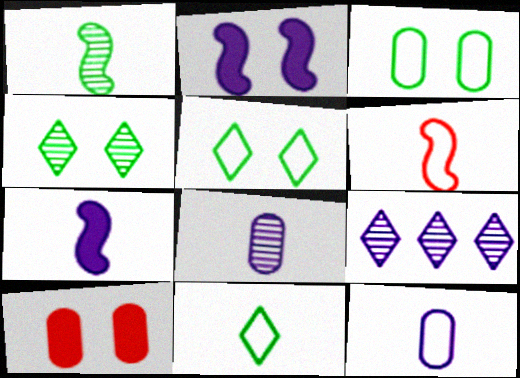[[1, 6, 7], 
[2, 9, 12], 
[6, 11, 12]]